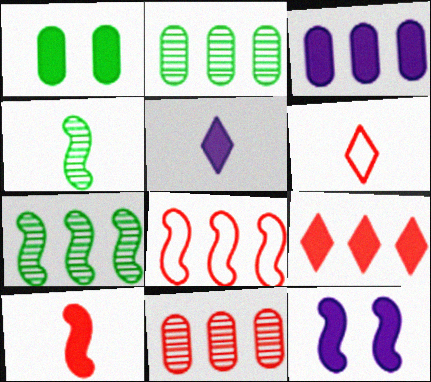[[2, 6, 12], 
[3, 5, 12], 
[4, 8, 12], 
[8, 9, 11]]